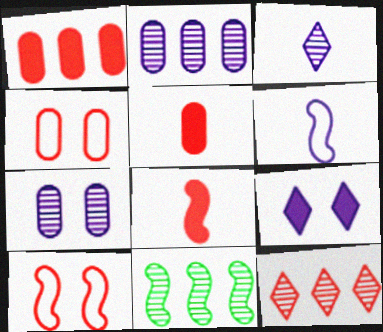[[2, 6, 9], 
[2, 11, 12], 
[4, 8, 12], 
[5, 10, 12]]